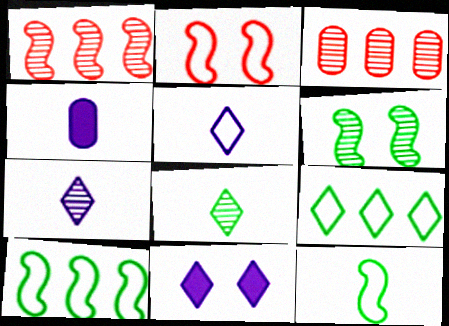[[3, 6, 7], 
[3, 11, 12]]